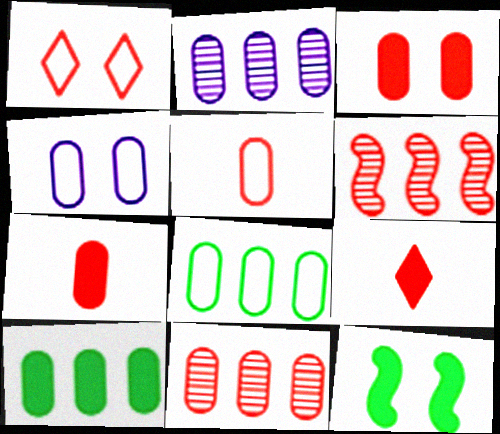[[1, 6, 7], 
[3, 5, 11], 
[4, 5, 8]]